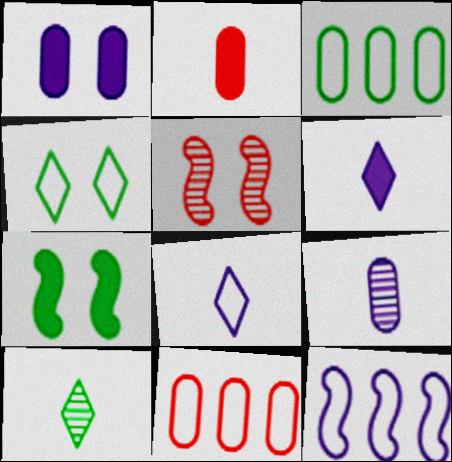[[1, 4, 5], 
[3, 5, 6], 
[3, 7, 10]]